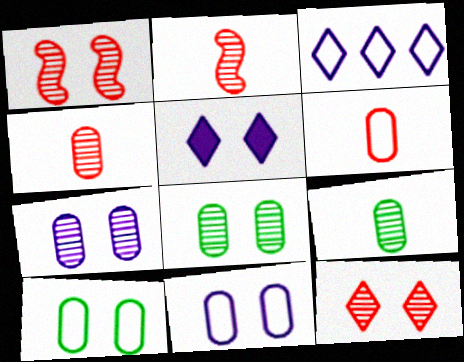[[1, 5, 10]]